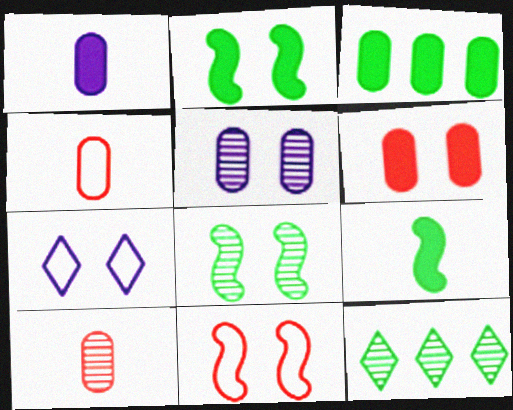[[1, 3, 6], 
[1, 11, 12], 
[3, 4, 5], 
[6, 7, 8]]